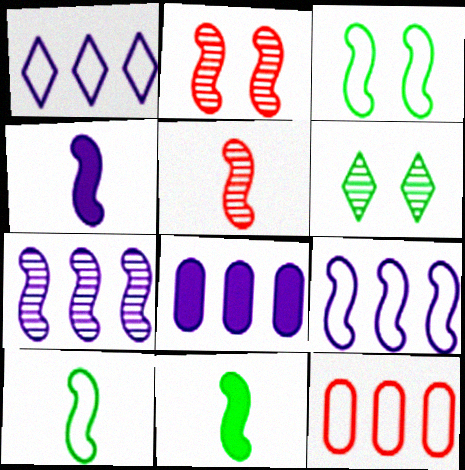[[1, 7, 8], 
[2, 9, 11], 
[4, 5, 10], 
[4, 6, 12]]